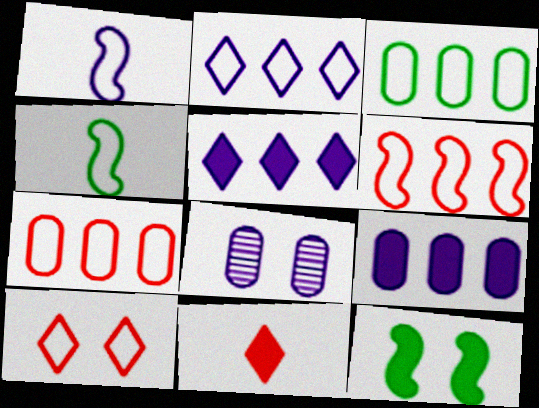[[1, 3, 10], 
[1, 5, 8], 
[2, 3, 6], 
[8, 10, 12], 
[9, 11, 12]]